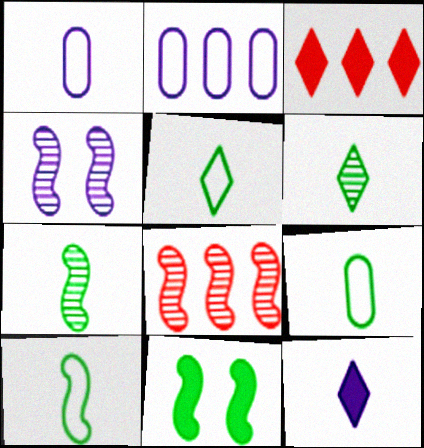[[2, 4, 12], 
[3, 4, 9], 
[4, 7, 8], 
[5, 9, 10]]